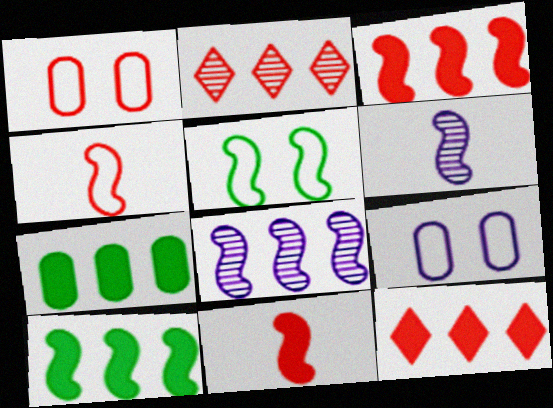[[1, 2, 11], 
[3, 5, 6], 
[5, 8, 11]]